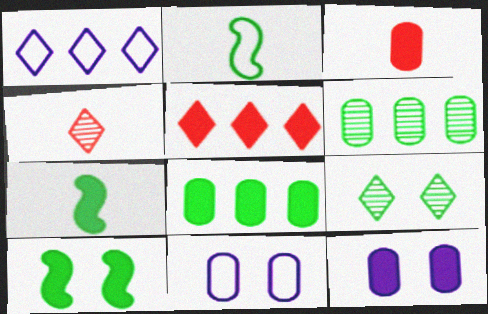[[2, 8, 9], 
[3, 6, 11], 
[3, 8, 12], 
[5, 7, 12]]